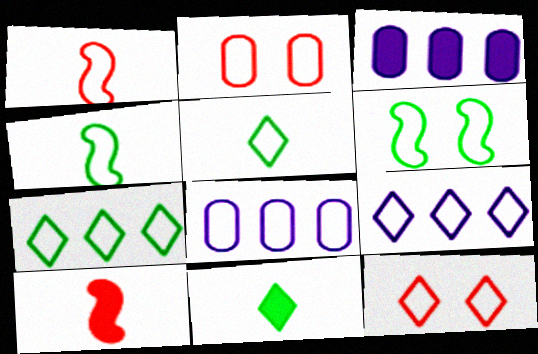[[2, 4, 9], 
[4, 8, 12], 
[5, 9, 12]]